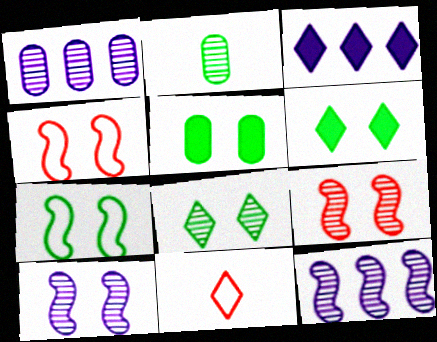[[2, 3, 4], 
[3, 8, 11], 
[5, 7, 8], 
[5, 11, 12]]